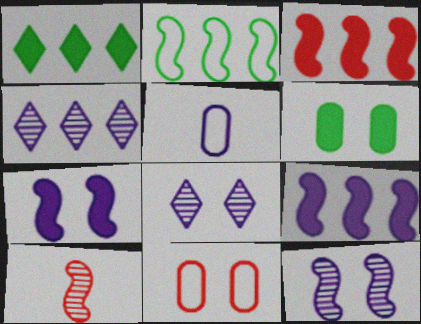[[2, 7, 10], 
[4, 5, 7], 
[5, 8, 9]]